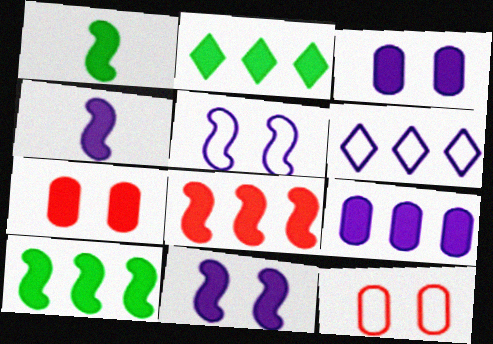[[1, 8, 11], 
[2, 4, 7], 
[2, 8, 9]]